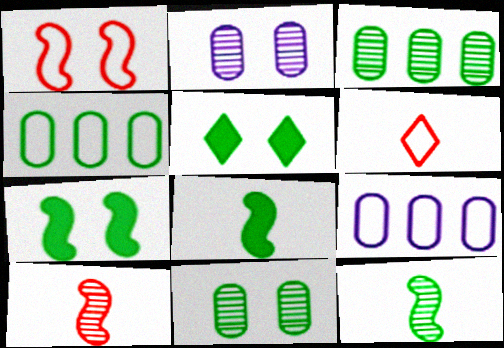[[1, 2, 5], 
[4, 5, 12], 
[5, 9, 10]]